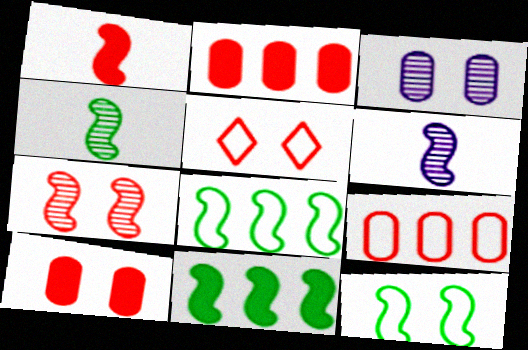[[4, 11, 12], 
[5, 7, 10]]